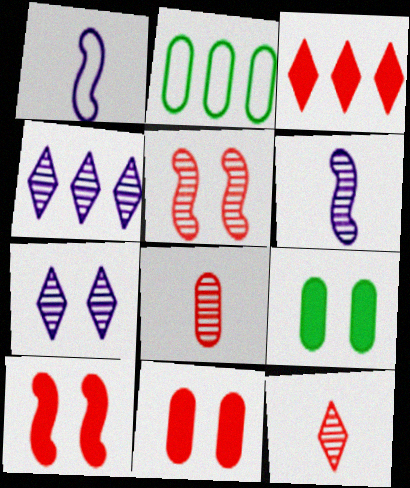[]